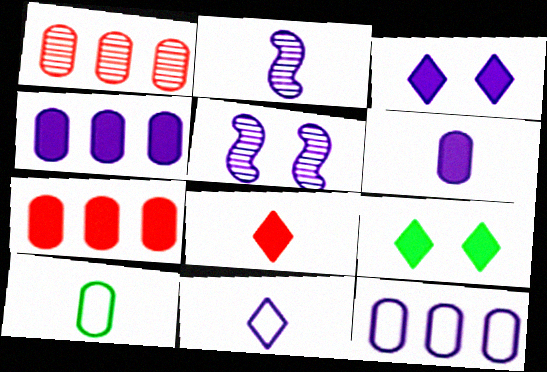[[2, 3, 12], 
[2, 6, 11], 
[2, 8, 10], 
[4, 5, 11]]